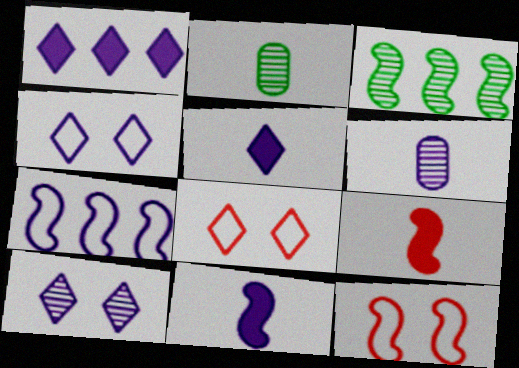[[1, 2, 12], 
[3, 11, 12]]